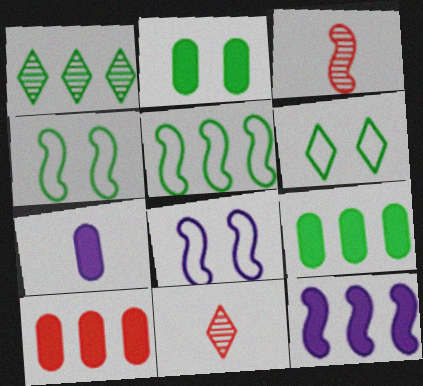[[1, 5, 9], 
[2, 7, 10], 
[3, 4, 12], 
[8, 9, 11]]